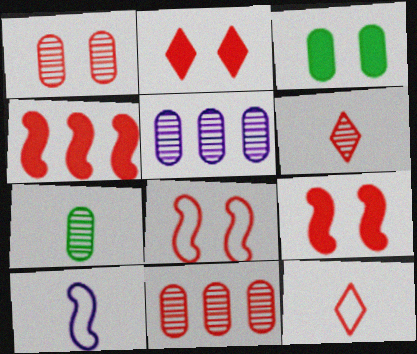[[1, 2, 8], 
[1, 4, 12], 
[1, 5, 7], 
[9, 11, 12]]